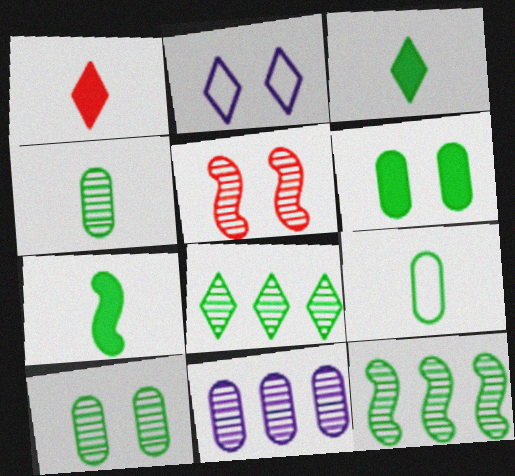[[1, 2, 8], 
[2, 5, 6]]